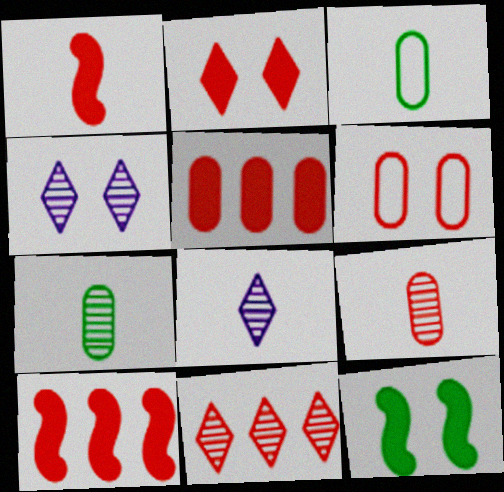[[1, 2, 5], 
[1, 3, 8], 
[1, 6, 11], 
[3, 4, 10], 
[4, 6, 12], 
[5, 6, 9]]